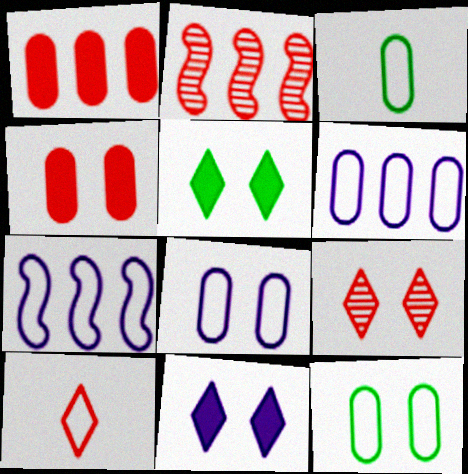[[2, 3, 11], 
[2, 4, 10], 
[7, 10, 12]]